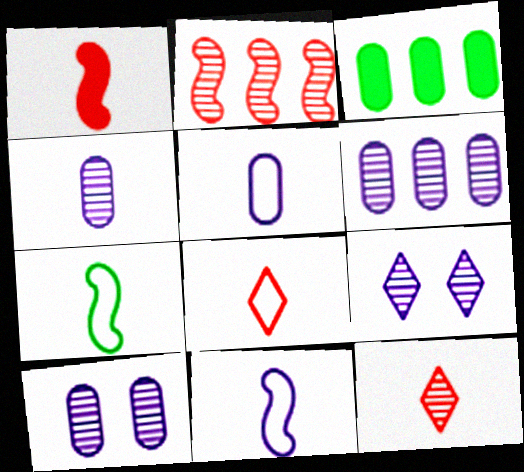[[4, 6, 10], 
[5, 7, 8]]